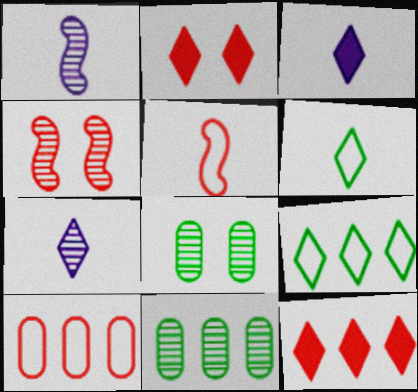[[2, 7, 9], 
[4, 7, 11]]